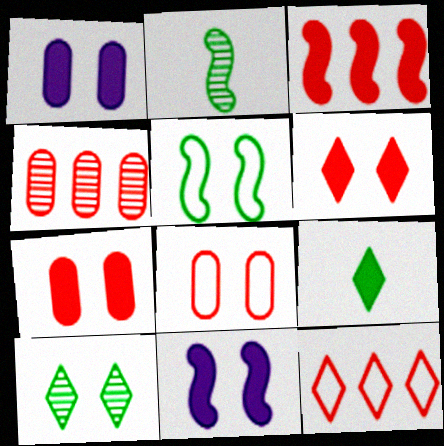[[1, 2, 12], 
[1, 3, 9], 
[3, 4, 12], 
[8, 10, 11]]